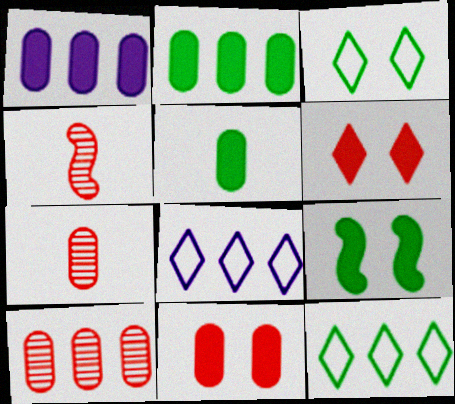[[1, 3, 4], 
[1, 5, 11], 
[7, 8, 9]]